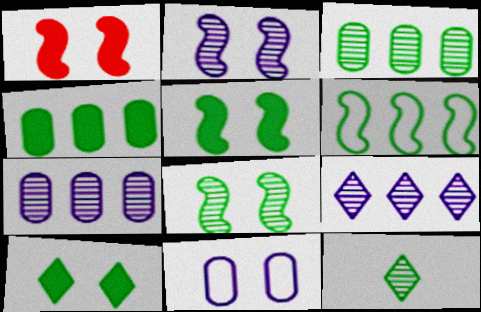[[3, 8, 12]]